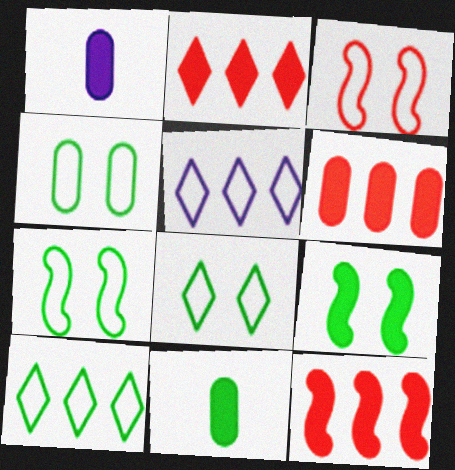[[1, 2, 9], 
[2, 6, 12], 
[4, 7, 8]]